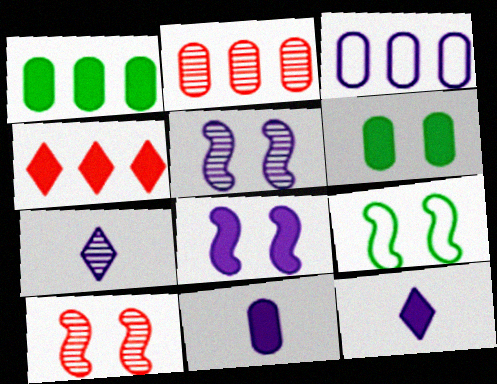[[1, 2, 3], 
[2, 9, 12], 
[3, 5, 12], 
[3, 7, 8], 
[8, 9, 10]]